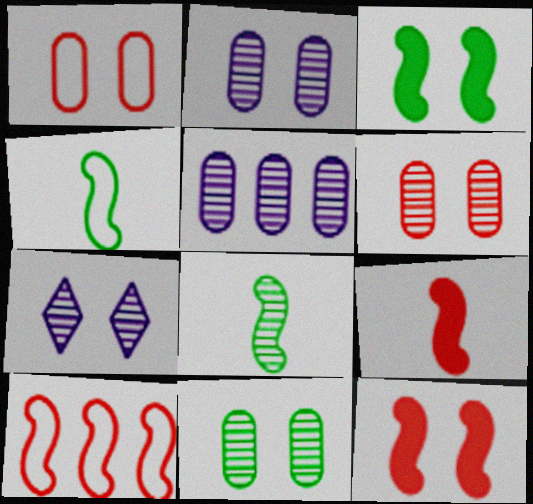[[1, 3, 7], 
[2, 6, 11]]